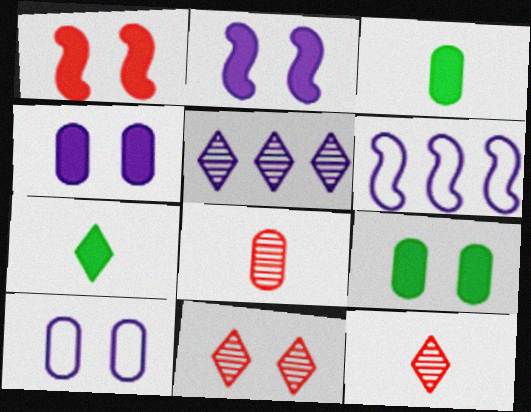[[3, 6, 11], 
[6, 9, 12]]